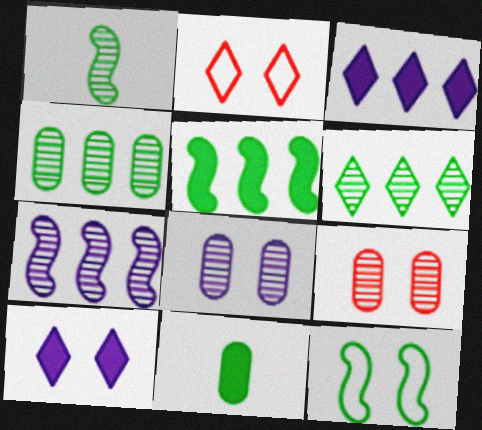[[1, 5, 12], 
[2, 7, 11], 
[6, 11, 12], 
[9, 10, 12]]